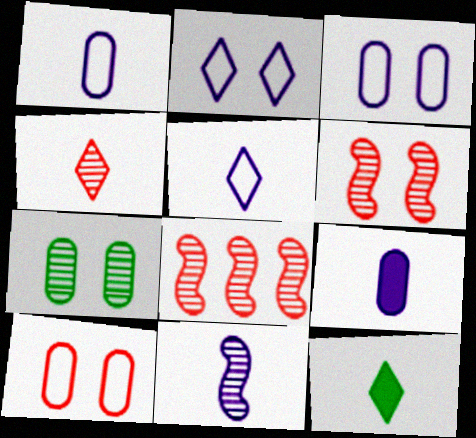[[3, 8, 12], 
[4, 5, 12], 
[5, 9, 11]]